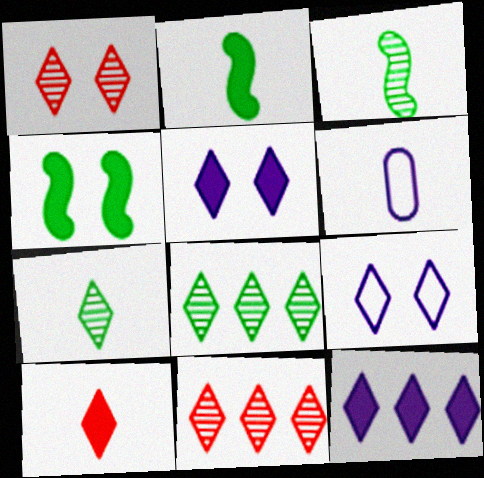[[3, 6, 10], 
[4, 6, 11], 
[8, 9, 10]]